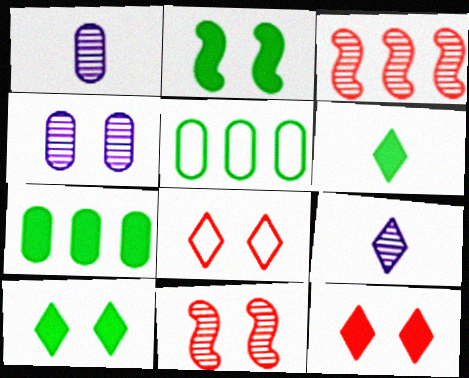[[2, 4, 8], 
[2, 6, 7]]